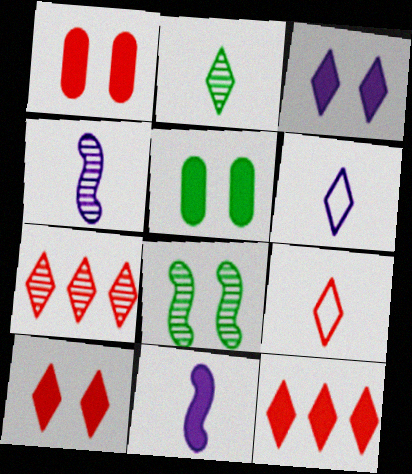[[5, 11, 12], 
[7, 9, 10]]